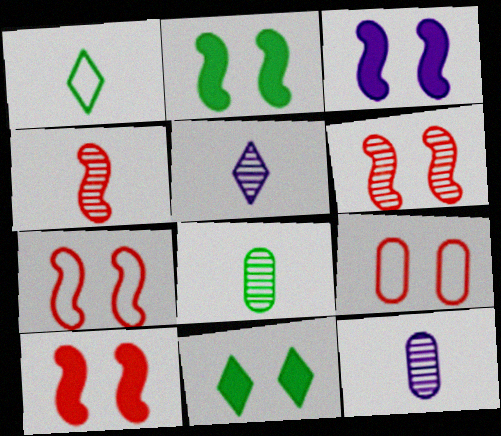[[2, 3, 10], 
[4, 5, 8], 
[6, 7, 10]]